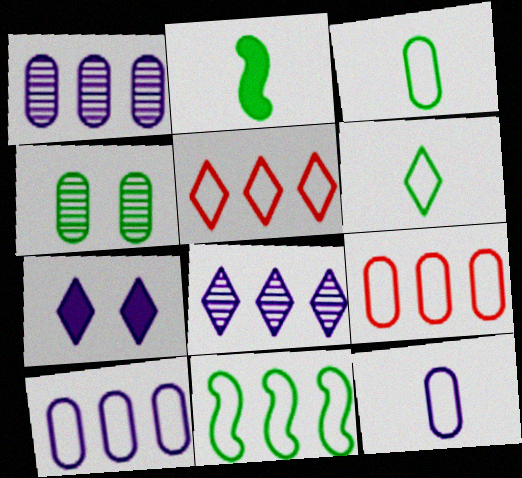[[5, 10, 11]]